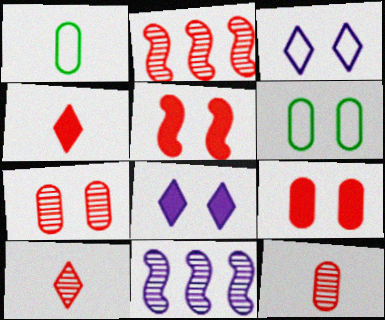[[1, 2, 8], 
[2, 7, 10], 
[4, 6, 11]]